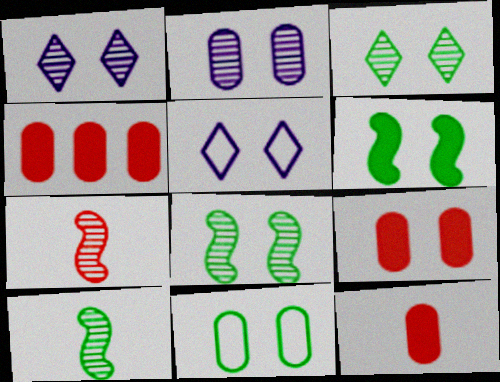[[2, 9, 11], 
[3, 6, 11], 
[4, 5, 10], 
[4, 9, 12], 
[5, 8, 9]]